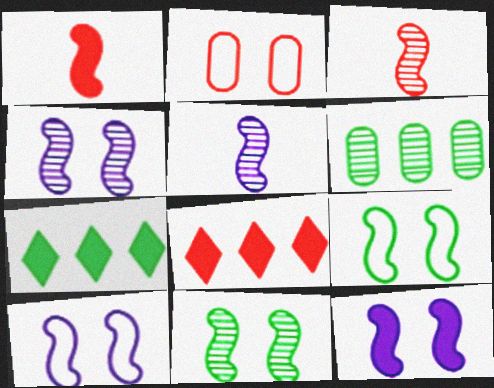[[2, 3, 8], 
[2, 5, 7], 
[4, 10, 12]]